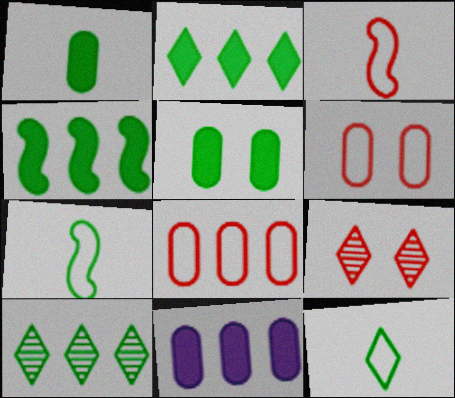[[5, 7, 10], 
[7, 9, 11]]